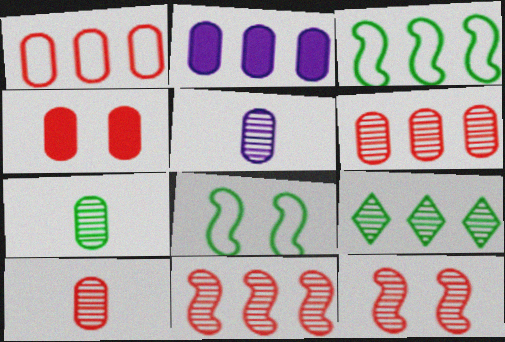[[1, 4, 10], 
[5, 7, 10], 
[5, 9, 12]]